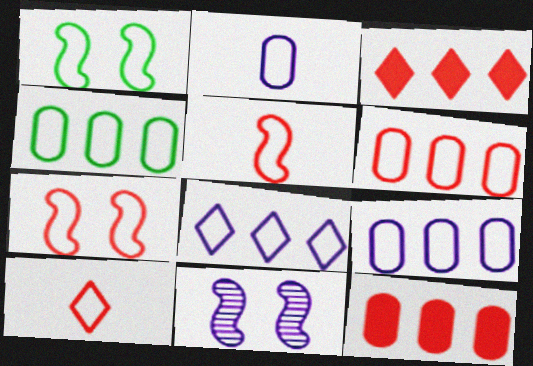[[1, 9, 10], 
[4, 6, 9], 
[6, 7, 10]]